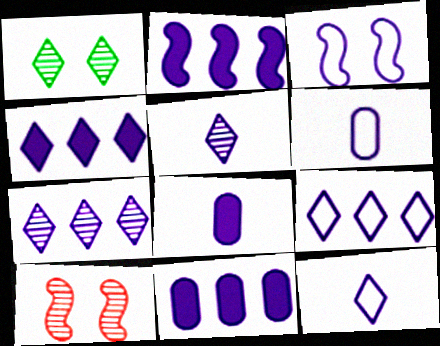[[2, 4, 11], 
[3, 5, 11], 
[3, 6, 9], 
[3, 7, 8], 
[4, 7, 9]]